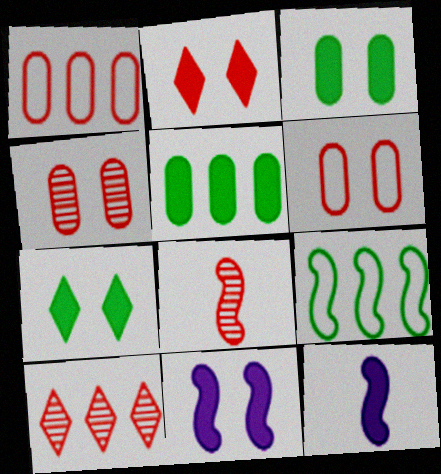[[1, 2, 8], 
[2, 3, 11], 
[2, 5, 12], 
[4, 8, 10], 
[8, 9, 11]]